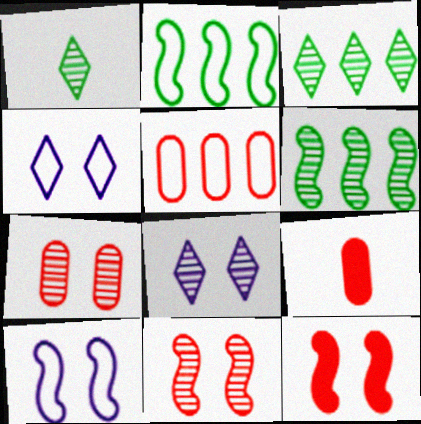[[2, 8, 9], 
[3, 9, 10], 
[4, 6, 9], 
[5, 7, 9]]